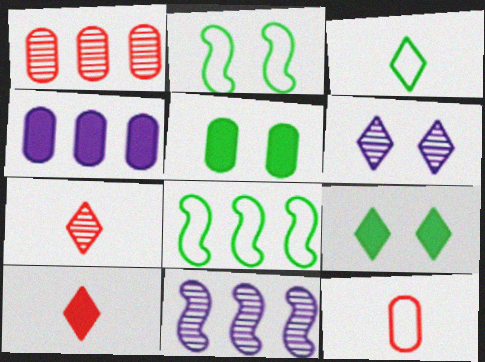[[2, 4, 7], 
[9, 11, 12]]